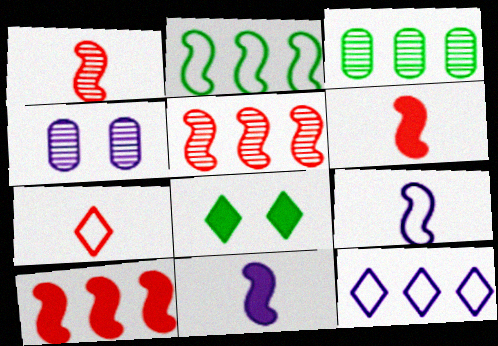[[3, 10, 12], 
[4, 11, 12]]